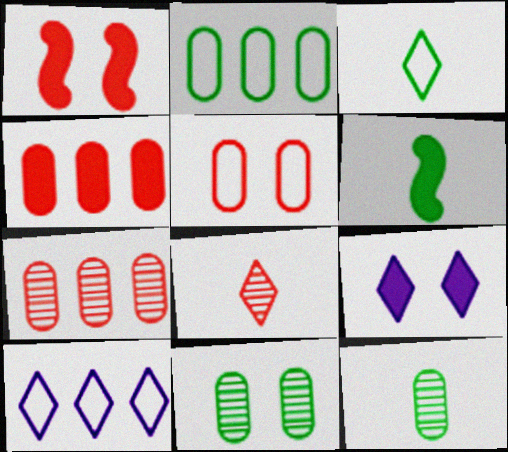[[1, 10, 12], 
[3, 6, 12], 
[4, 6, 9]]